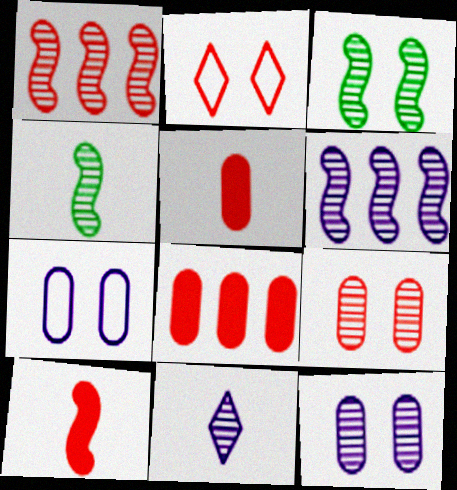[[1, 2, 5], 
[6, 11, 12]]